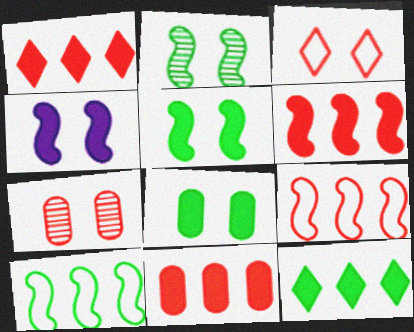[[1, 6, 11]]